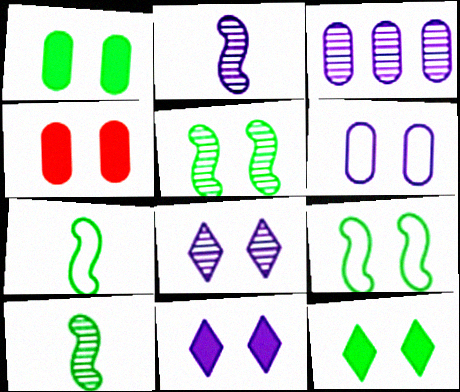[[2, 3, 8], 
[4, 8, 9]]